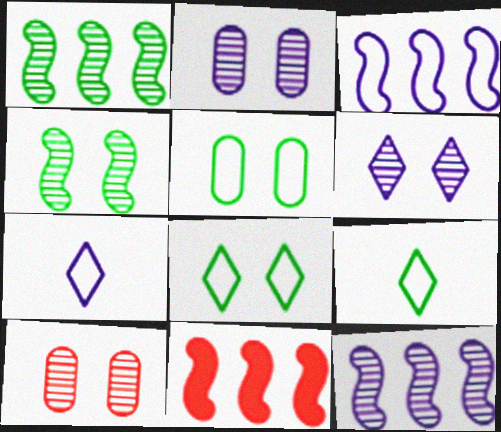[[1, 3, 11], 
[2, 9, 11], 
[4, 6, 10]]